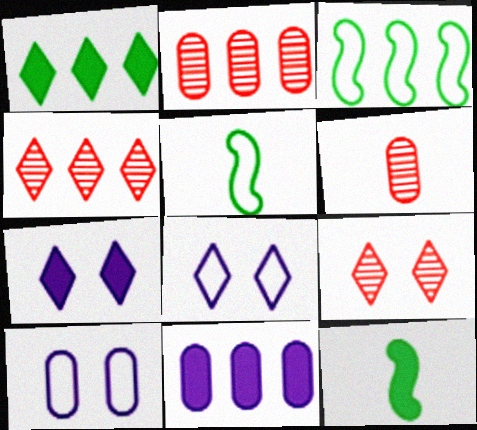[[2, 5, 7], 
[2, 8, 12], 
[3, 4, 11], 
[3, 6, 7], 
[4, 10, 12], 
[5, 9, 11]]